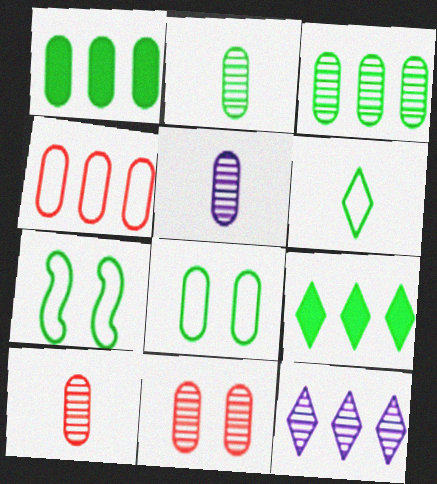[[1, 2, 8], 
[2, 5, 10], 
[2, 7, 9], 
[3, 5, 11]]